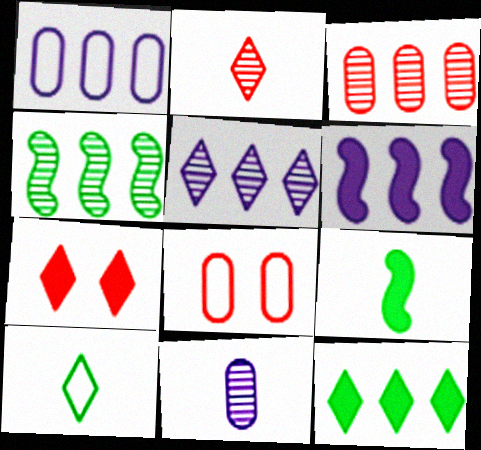[[1, 5, 6], 
[3, 4, 5], 
[5, 7, 10], 
[5, 8, 9]]